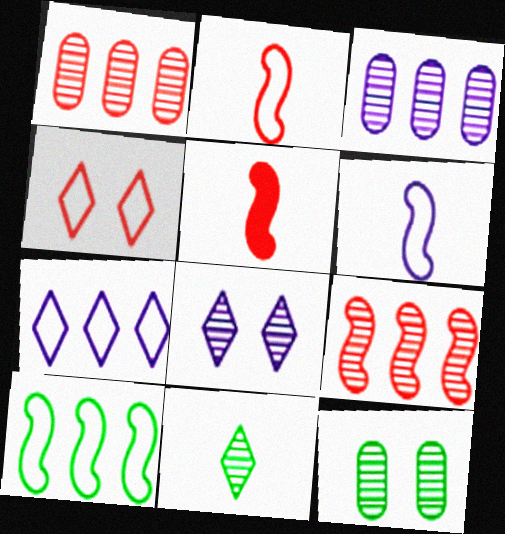[[1, 4, 5], 
[5, 7, 12]]